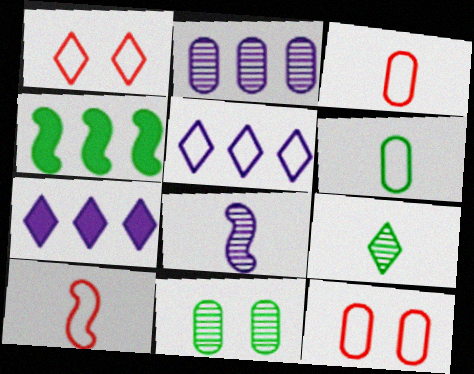[[1, 7, 9], 
[7, 10, 11]]